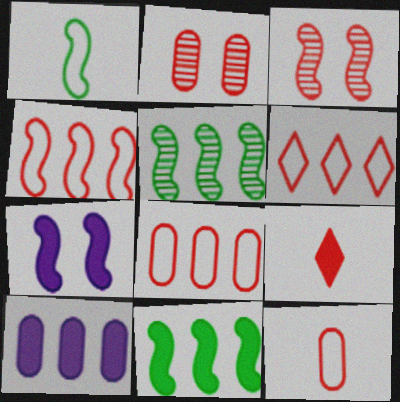[[2, 4, 9], 
[3, 8, 9], 
[4, 6, 8], 
[5, 6, 10]]